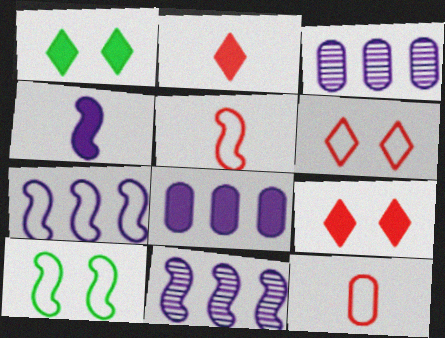[[1, 3, 5], 
[1, 11, 12], 
[2, 3, 10], 
[5, 7, 10]]